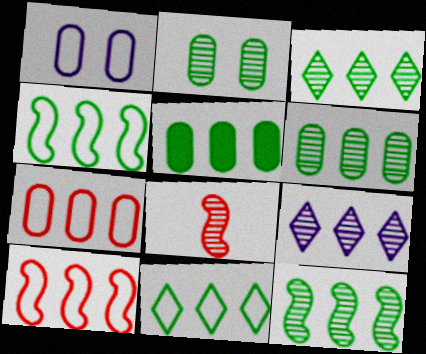[[2, 8, 9], 
[3, 4, 5], 
[3, 6, 12], 
[5, 9, 10], 
[5, 11, 12]]